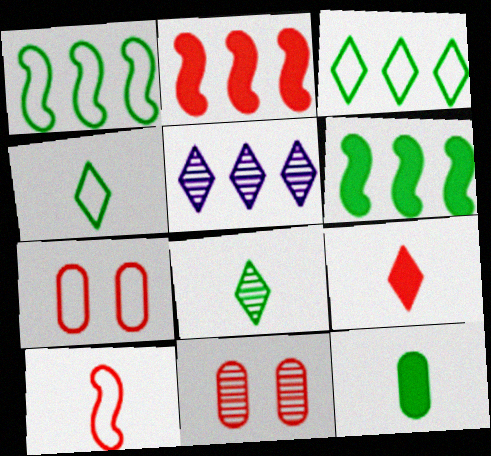[]